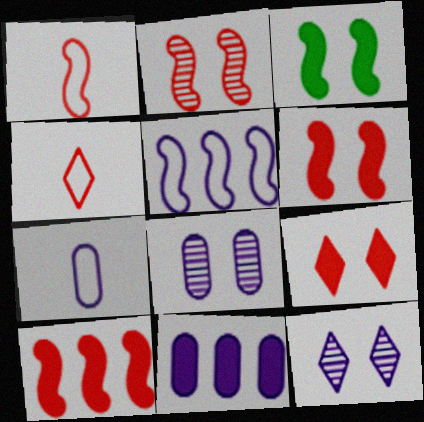[[1, 2, 10], 
[7, 8, 11]]